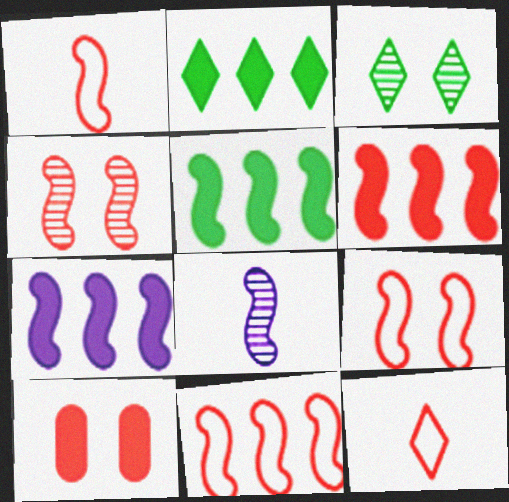[[1, 4, 6], 
[1, 9, 11], 
[5, 6, 7], 
[5, 8, 9]]